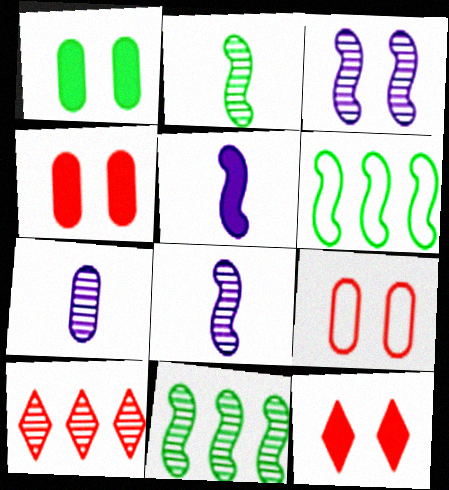[[6, 7, 12]]